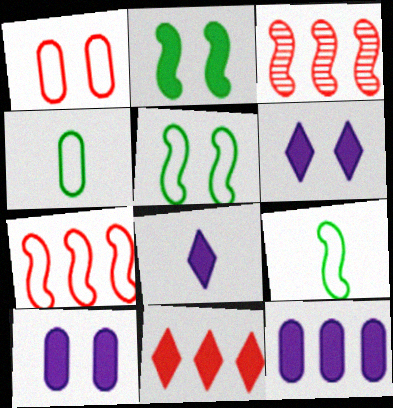[[3, 4, 6]]